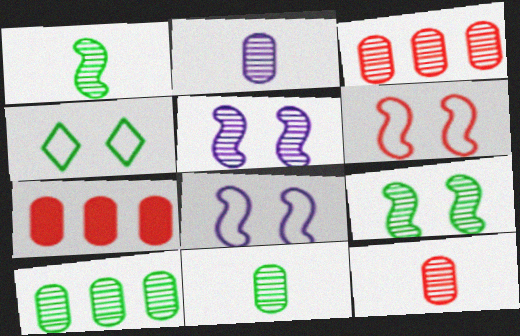[[2, 11, 12]]